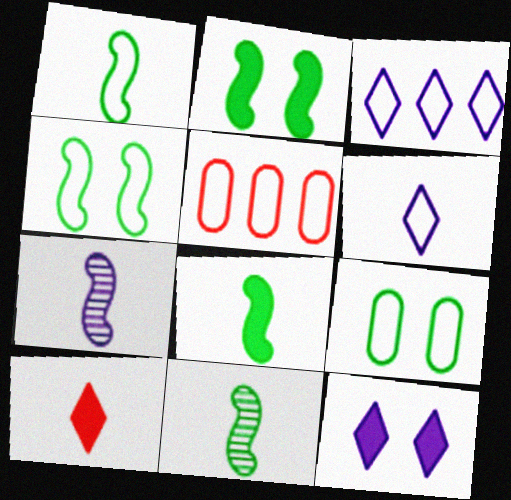[[1, 8, 11], 
[4, 5, 6], 
[5, 11, 12]]